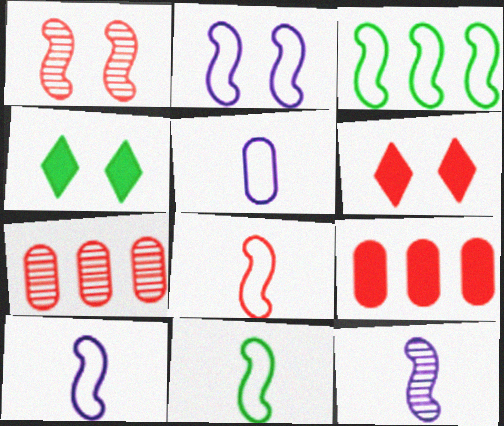[[2, 3, 8], 
[4, 7, 10], 
[6, 7, 8], 
[8, 10, 11]]